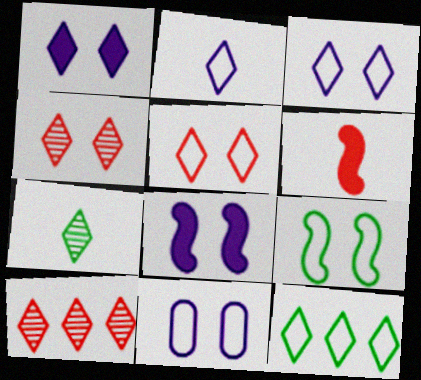[[2, 5, 12], 
[5, 9, 11]]